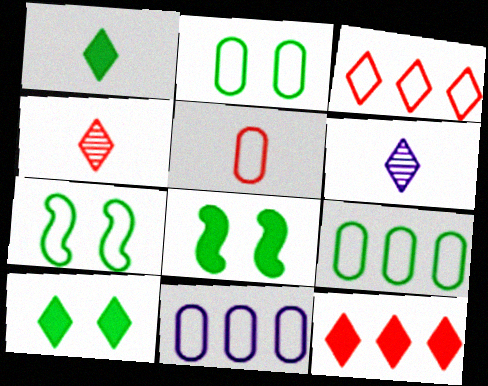[[2, 5, 11], 
[3, 6, 10], 
[4, 8, 11]]